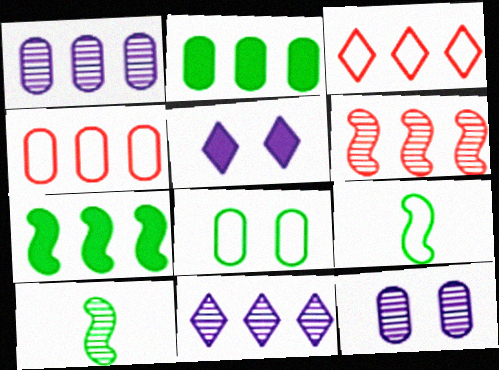[[1, 2, 4], 
[1, 3, 7], 
[4, 5, 10], 
[4, 7, 11]]